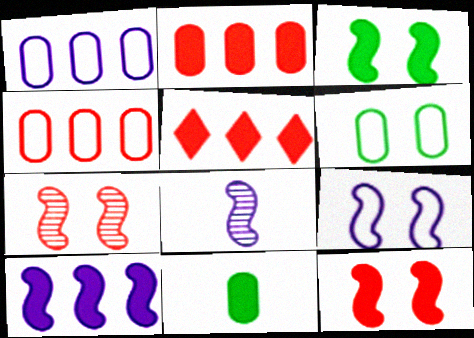[[3, 7, 9], 
[5, 6, 8], 
[8, 9, 10]]